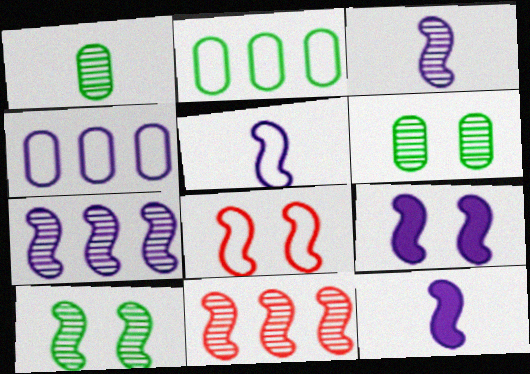[[3, 5, 12], 
[3, 10, 11], 
[5, 7, 9], 
[8, 9, 10]]